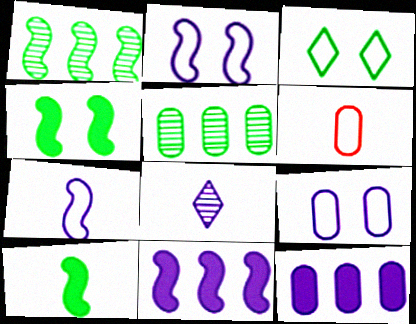[[2, 8, 12], 
[3, 5, 10], 
[6, 8, 10], 
[8, 9, 11]]